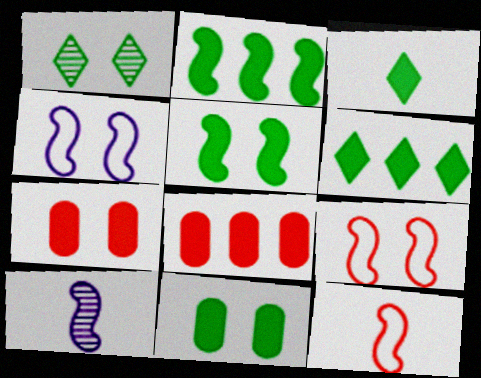[[1, 4, 7], 
[2, 3, 11], 
[2, 9, 10]]